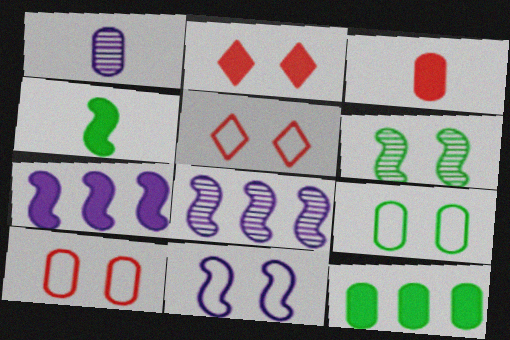[[1, 10, 12], 
[5, 9, 11]]